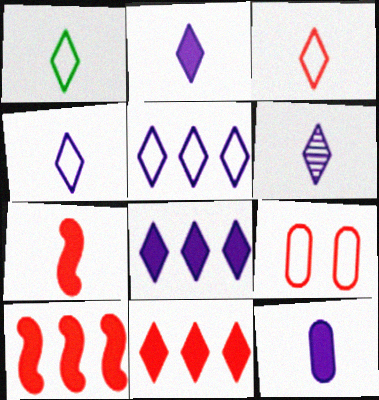[[1, 3, 4], 
[2, 4, 6]]